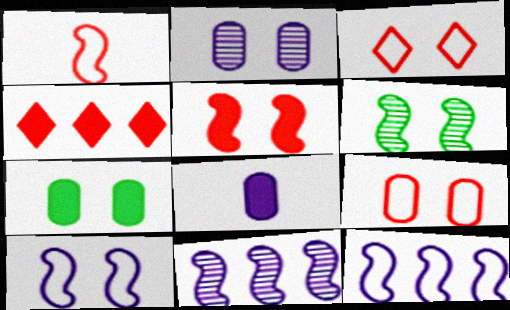[[2, 7, 9], 
[5, 6, 10]]